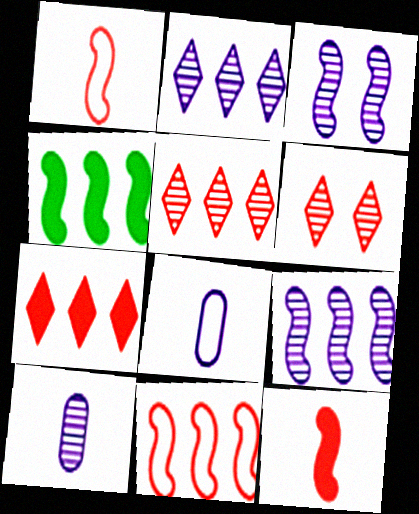[[1, 3, 4], 
[2, 3, 10], 
[4, 6, 8], 
[4, 9, 11]]